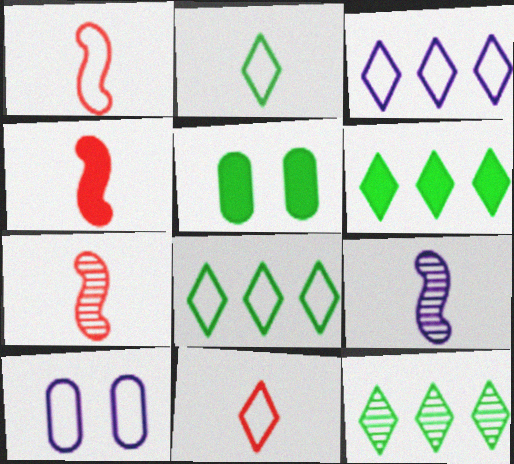[[1, 4, 7], 
[1, 8, 10], 
[3, 5, 7], 
[4, 10, 12], 
[6, 7, 10], 
[6, 8, 12]]